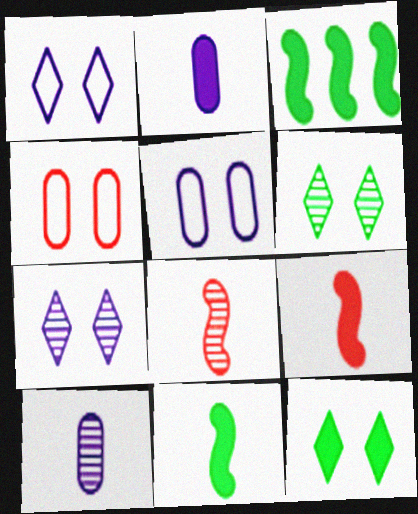[]